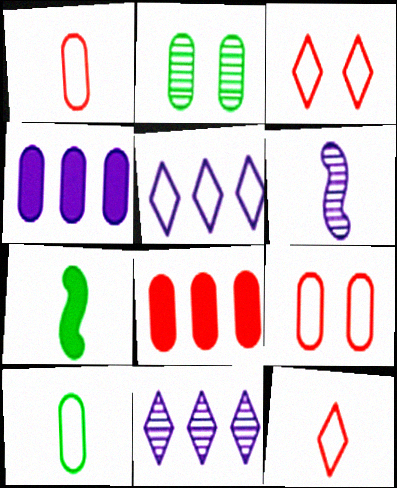[[1, 2, 4], 
[7, 9, 11]]